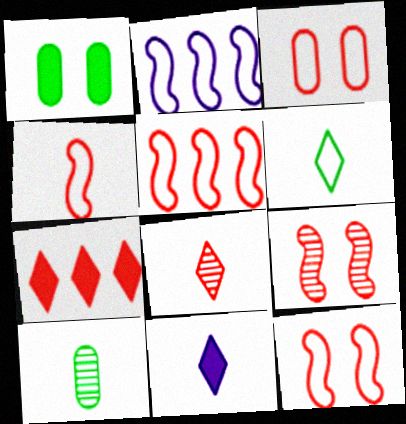[[1, 2, 8], 
[2, 3, 6], 
[4, 5, 12], 
[4, 10, 11], 
[6, 8, 11]]